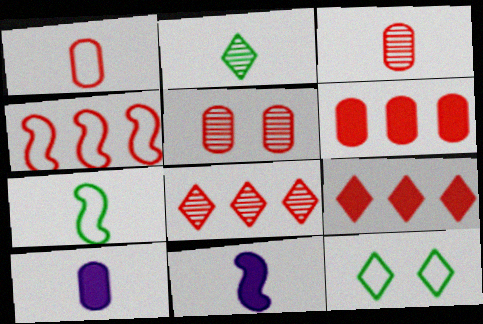[[1, 2, 11], 
[1, 5, 6], 
[4, 6, 8]]